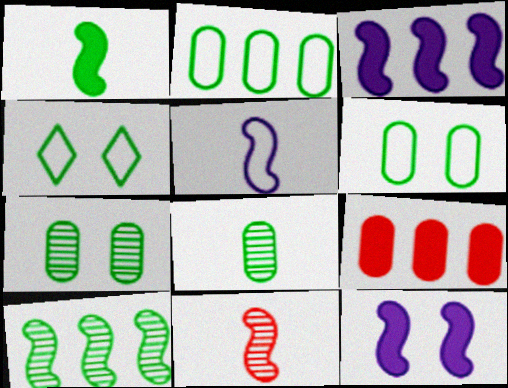[[1, 5, 11]]